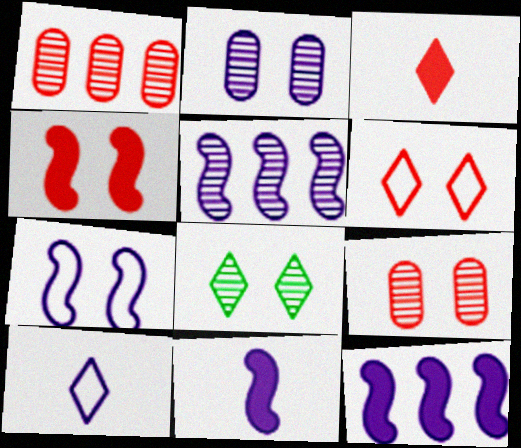[[2, 10, 12], 
[4, 6, 9], 
[5, 7, 11]]